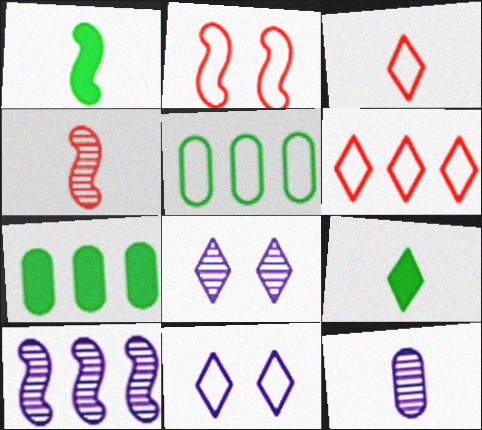[[1, 2, 10], 
[1, 3, 12], 
[4, 7, 11], 
[6, 7, 10], 
[6, 8, 9], 
[8, 10, 12]]